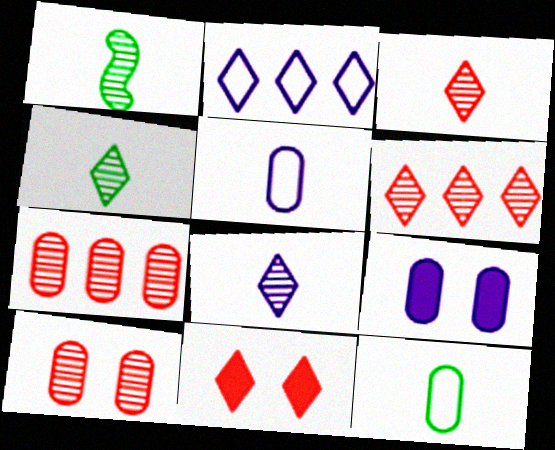[[2, 4, 11], 
[3, 4, 8], 
[7, 9, 12]]